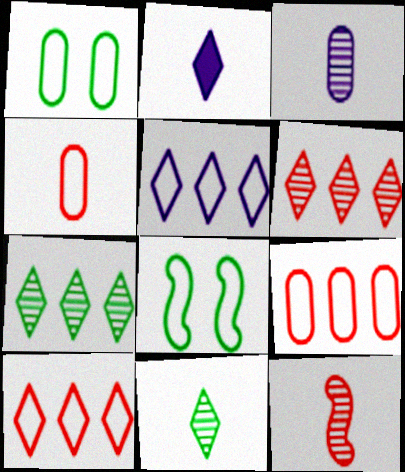[[3, 11, 12], 
[4, 5, 8]]